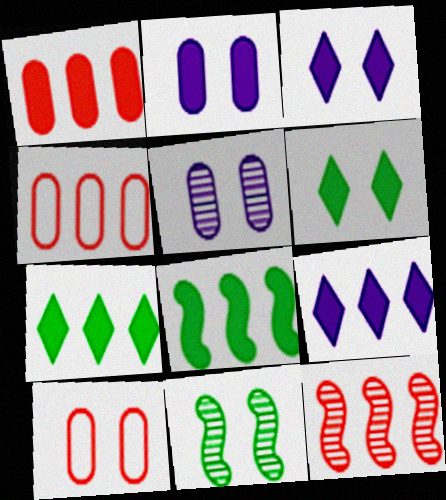[[1, 8, 9], 
[3, 10, 11]]